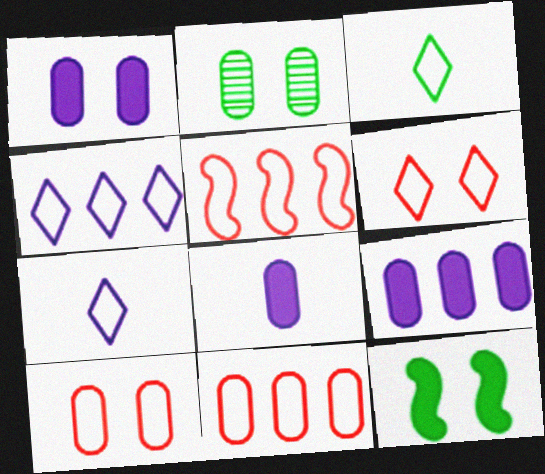[[1, 2, 10], 
[1, 8, 9], 
[2, 8, 11], 
[3, 4, 6]]